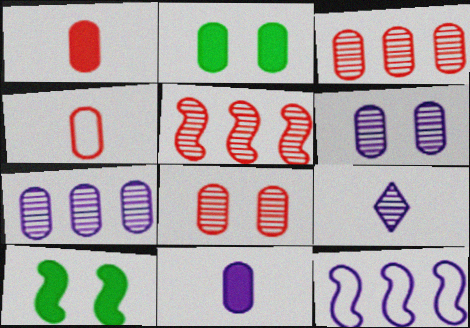[[2, 4, 7]]